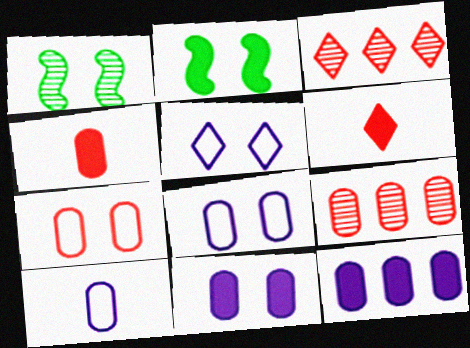[[2, 3, 10], 
[2, 6, 12], 
[4, 7, 9]]